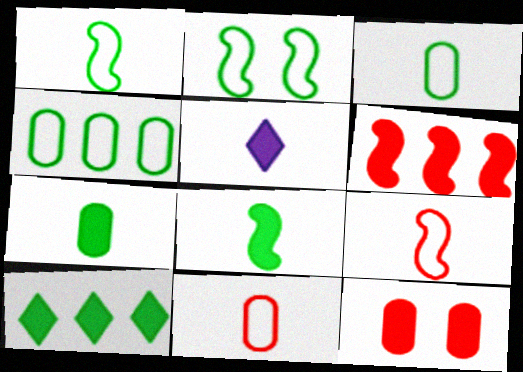[]